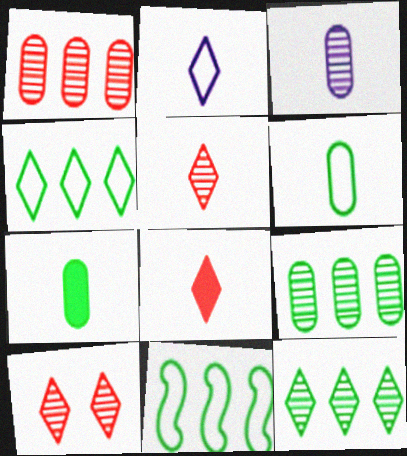[]